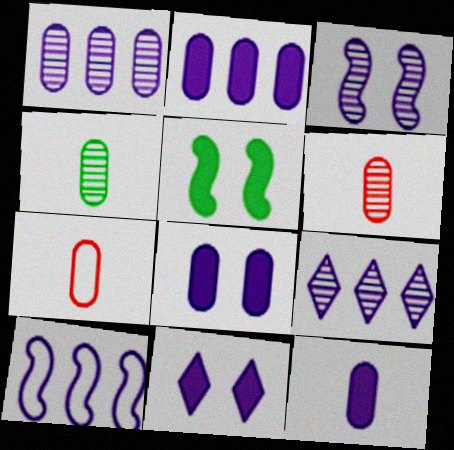[[2, 8, 12], 
[2, 9, 10], 
[4, 7, 12], 
[5, 7, 9]]